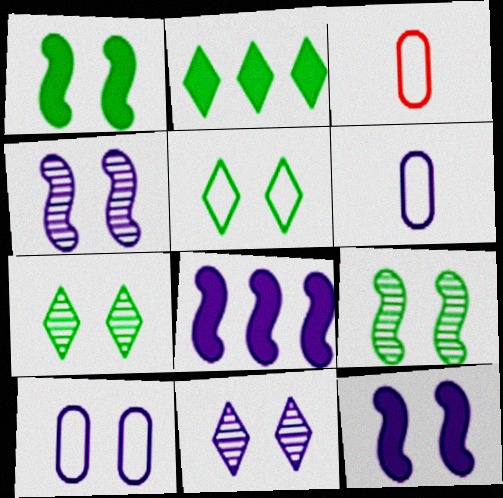[[2, 3, 4], 
[3, 7, 8], 
[6, 8, 11], 
[10, 11, 12]]